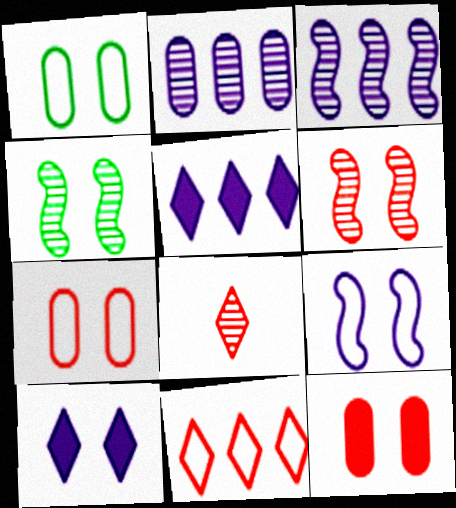[[1, 6, 10], 
[2, 4, 8], 
[4, 7, 10]]